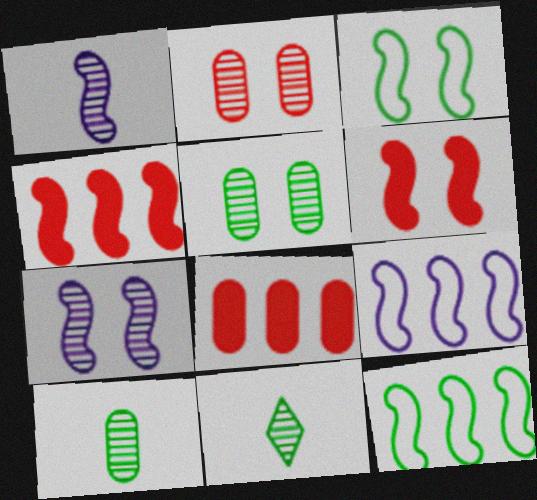[[1, 3, 4], 
[1, 6, 12], 
[3, 6, 7]]